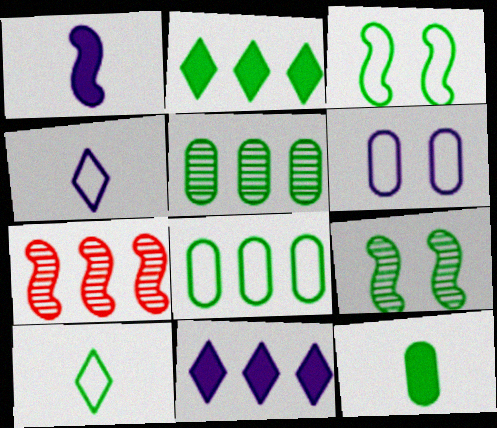[[1, 3, 7], 
[3, 8, 10], 
[7, 8, 11]]